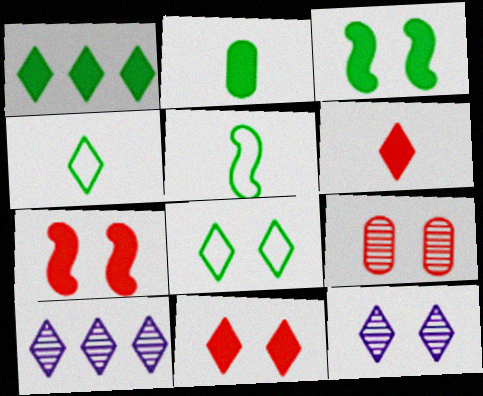[[1, 2, 3], 
[4, 10, 11], 
[6, 8, 10], 
[8, 11, 12]]